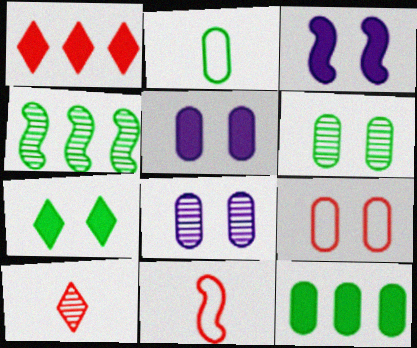[[2, 4, 7], 
[2, 6, 12], 
[3, 4, 11], 
[4, 8, 10], 
[5, 6, 9]]